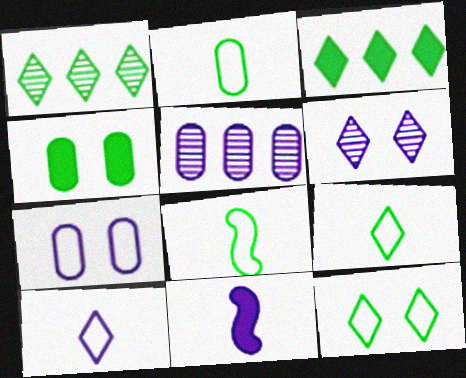[[1, 4, 8], 
[2, 8, 9]]